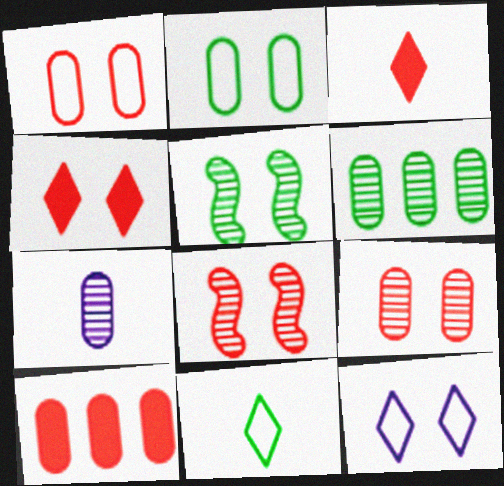[[1, 4, 8], 
[2, 7, 10], 
[6, 7, 9]]